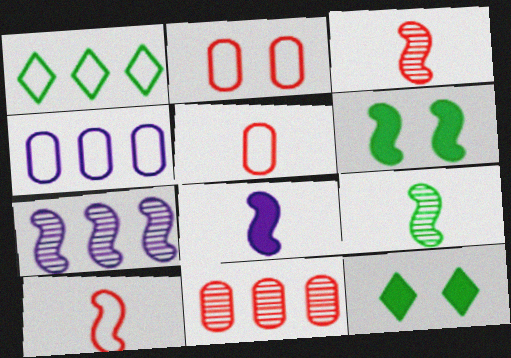[[3, 4, 12], 
[5, 7, 12], 
[6, 7, 10], 
[8, 9, 10]]